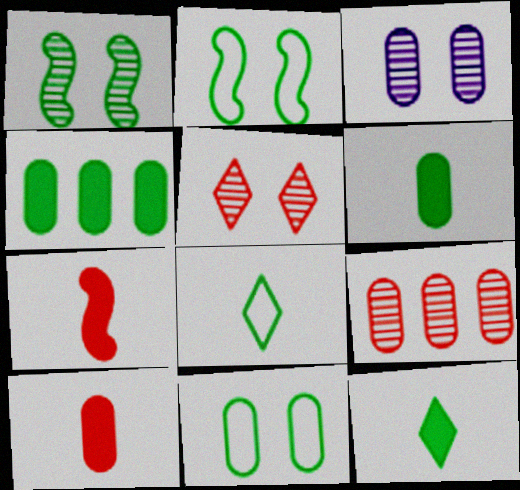[[1, 3, 5], 
[1, 4, 8]]